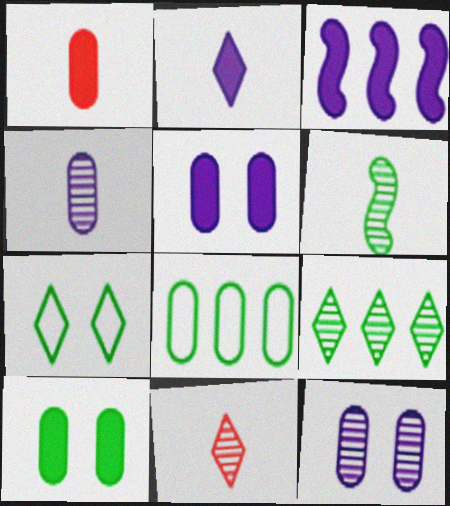[[1, 8, 12], 
[2, 3, 5], 
[4, 6, 11]]